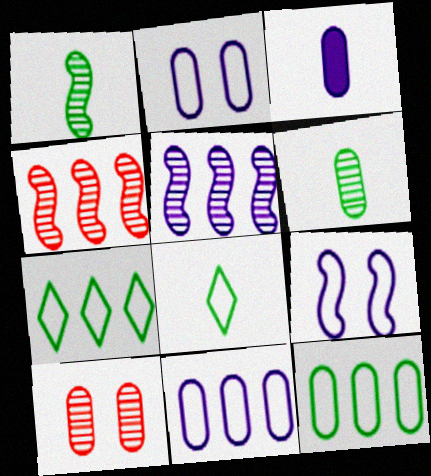[[3, 10, 12]]